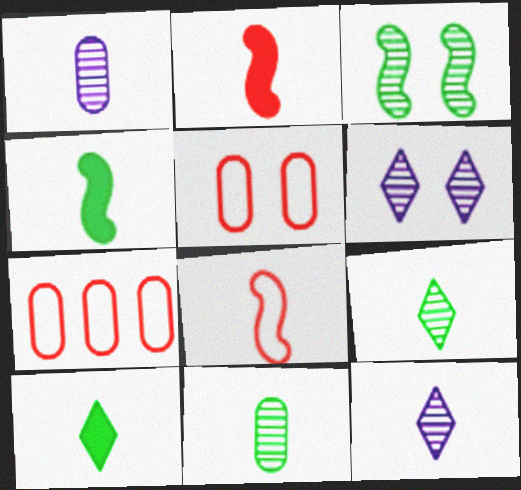[[1, 8, 10], 
[4, 6, 7]]